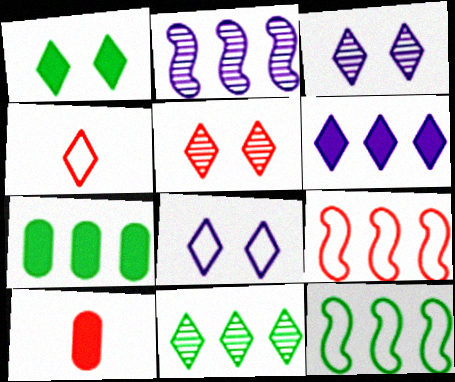[[1, 5, 8], 
[3, 10, 12], 
[5, 9, 10], 
[7, 11, 12]]